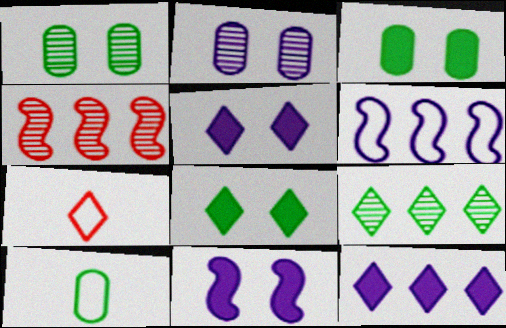[[4, 5, 10], 
[5, 7, 9]]